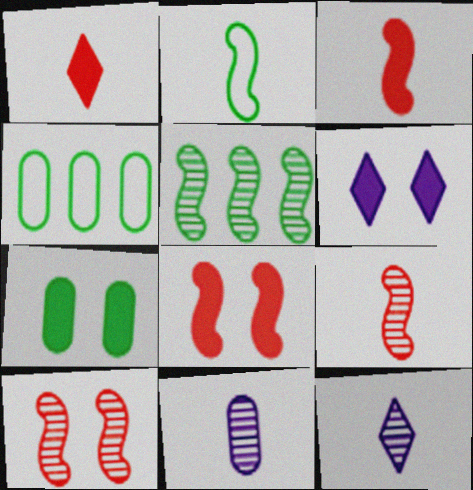[[1, 2, 11], 
[4, 6, 9], 
[4, 8, 12], 
[6, 7, 8]]